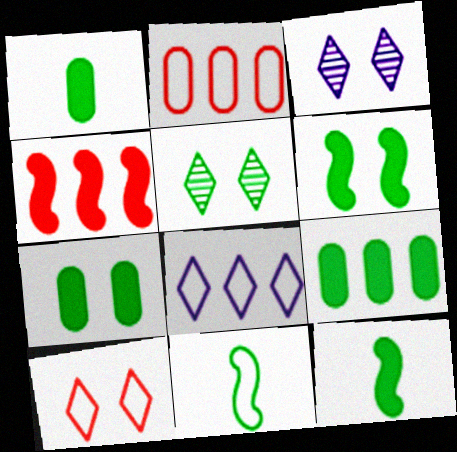[[1, 7, 9], 
[2, 3, 12], 
[5, 9, 11]]